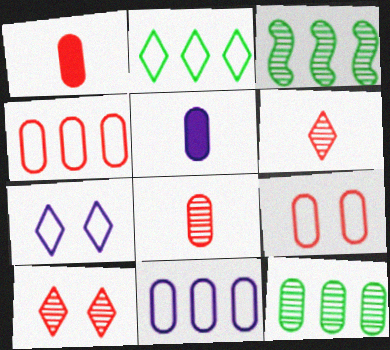[[1, 3, 7], 
[5, 9, 12]]